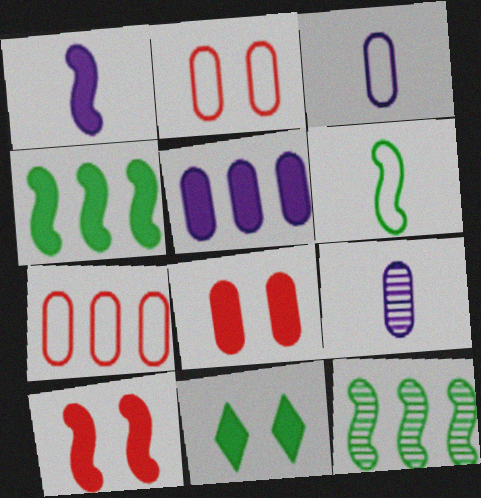[[1, 4, 10]]